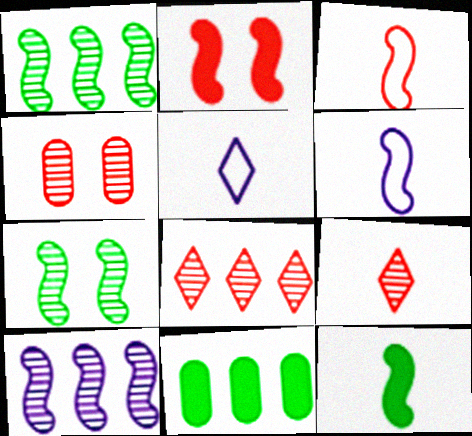[[1, 2, 6]]